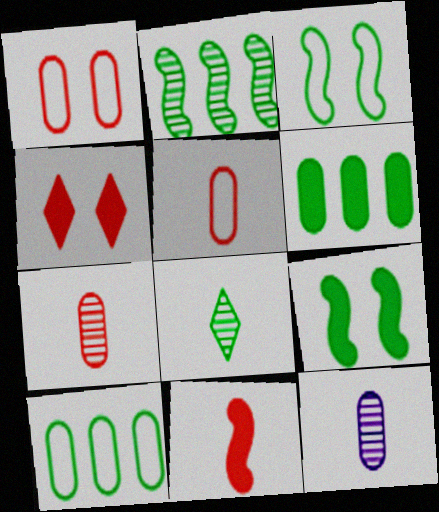[[1, 6, 12], 
[3, 6, 8], 
[8, 9, 10]]